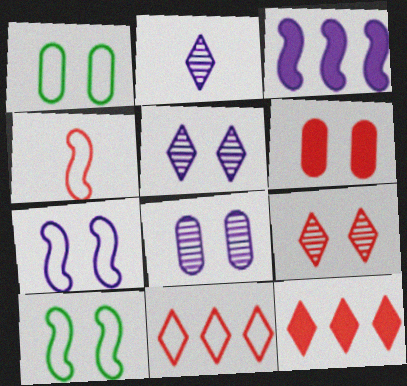[[1, 6, 8], 
[5, 6, 10]]